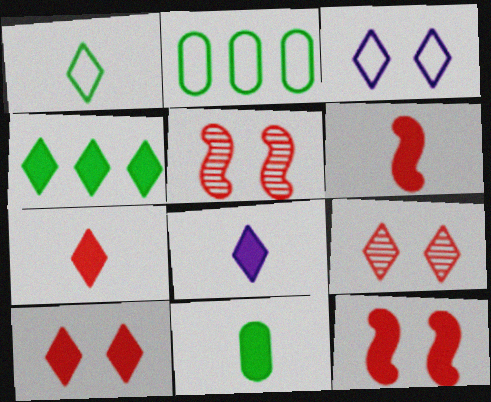[[2, 5, 8], 
[4, 8, 10], 
[6, 8, 11]]